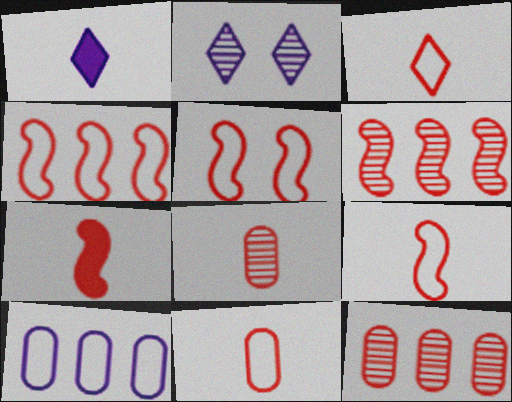[[3, 7, 8], 
[3, 9, 11], 
[4, 5, 9], 
[5, 6, 7]]